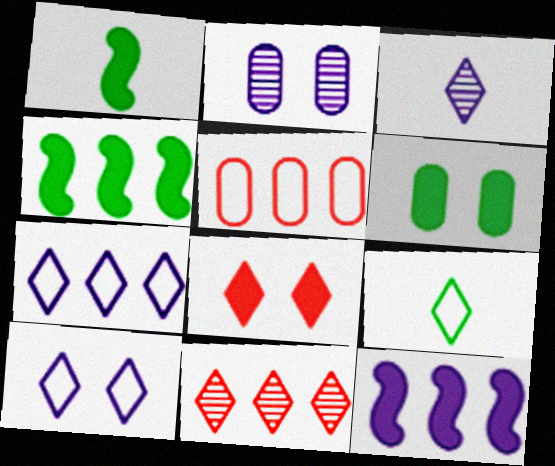[]